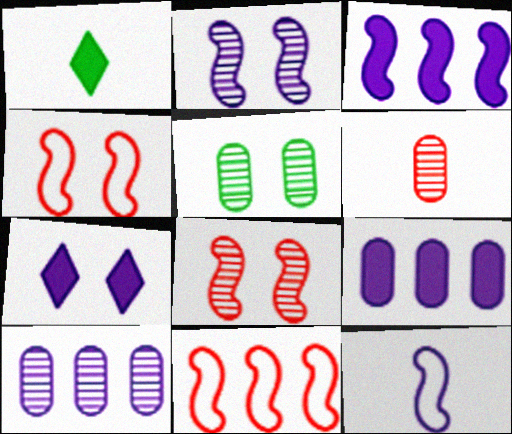[[1, 4, 10], 
[1, 6, 12], 
[2, 3, 12], 
[4, 5, 7], 
[5, 6, 10], 
[7, 10, 12]]